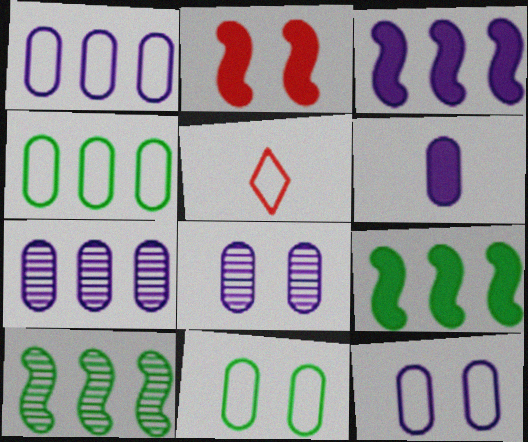[[1, 6, 8], 
[5, 8, 9], 
[6, 7, 12]]